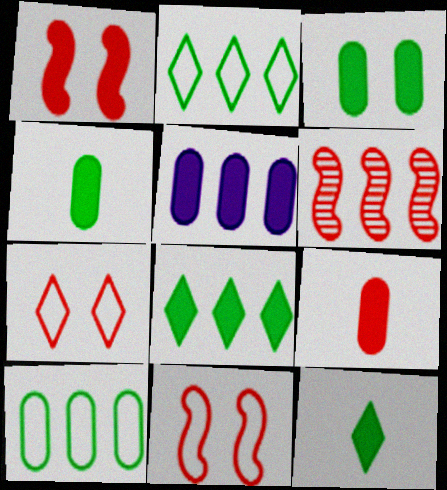[[1, 5, 12], 
[2, 5, 6], 
[3, 5, 9], 
[6, 7, 9]]